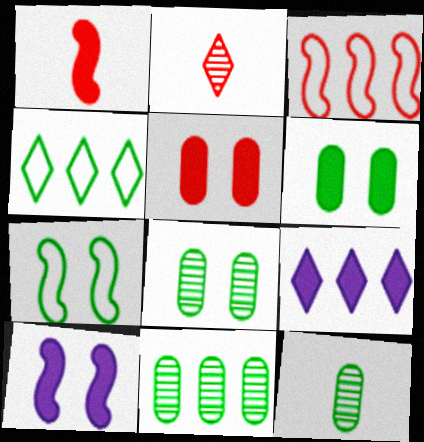[[1, 6, 9], 
[2, 3, 5], 
[3, 9, 11], 
[8, 11, 12]]